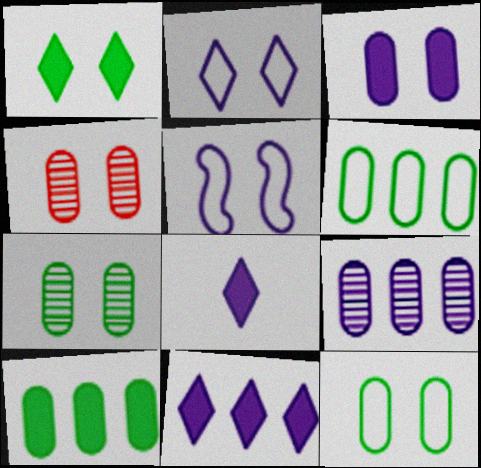[[1, 4, 5], 
[3, 4, 12], 
[5, 8, 9]]